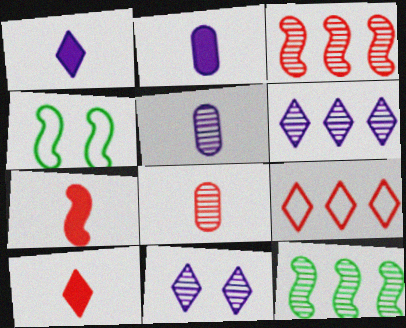[[8, 11, 12]]